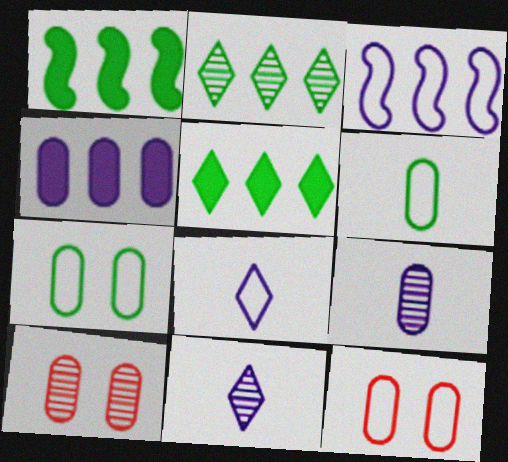[[1, 8, 10], 
[1, 11, 12], 
[4, 6, 10]]